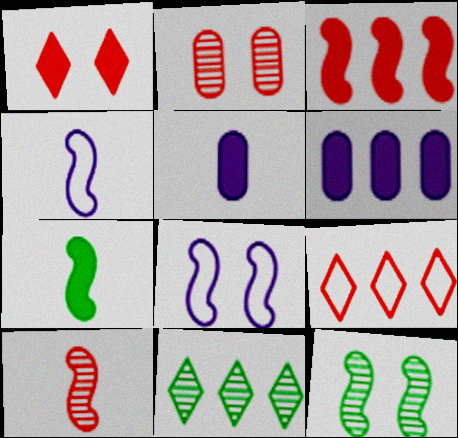[[1, 6, 7], 
[3, 4, 12], 
[4, 7, 10], 
[5, 9, 12]]